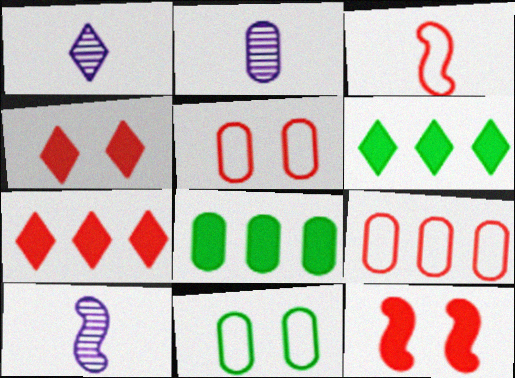[[1, 2, 10], 
[2, 5, 8], 
[5, 6, 10], 
[7, 10, 11]]